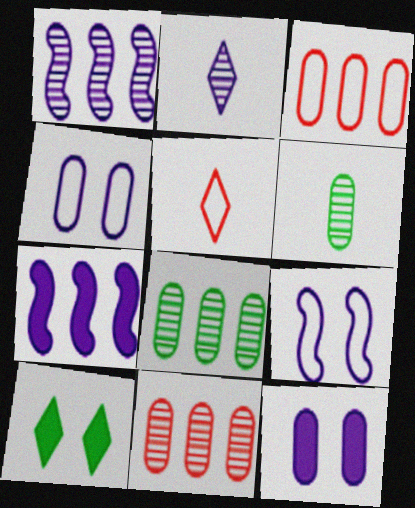[[2, 4, 7], 
[3, 6, 12]]